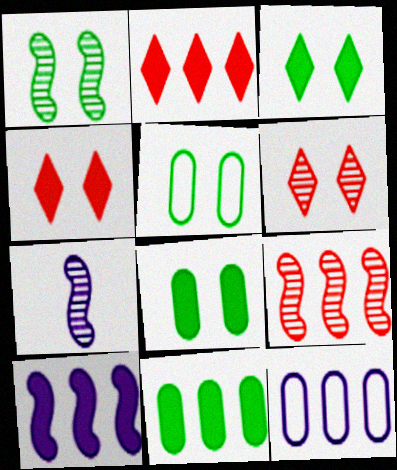[[1, 3, 5], 
[1, 7, 9], 
[2, 5, 7], 
[2, 10, 11]]